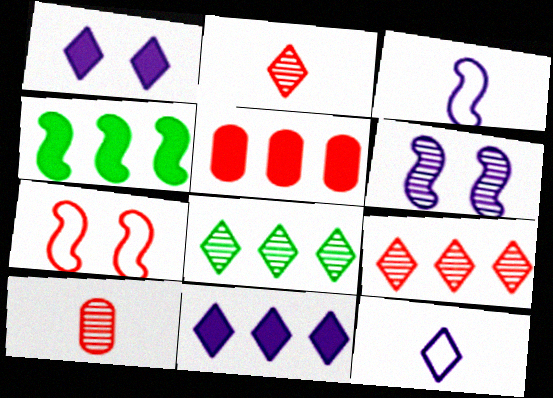[[2, 5, 7], 
[4, 5, 11], 
[6, 8, 10]]